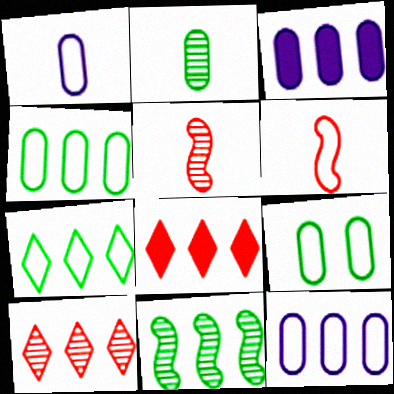[[8, 11, 12]]